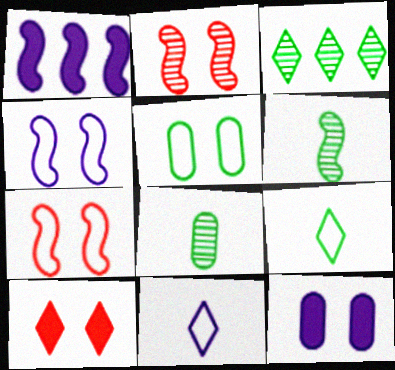[[1, 6, 7], 
[3, 10, 11]]